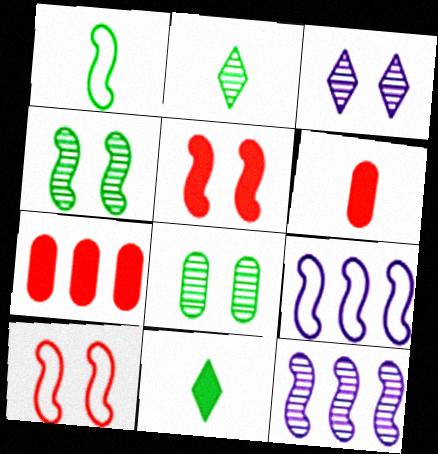[[1, 3, 7], 
[1, 5, 12], 
[1, 9, 10]]